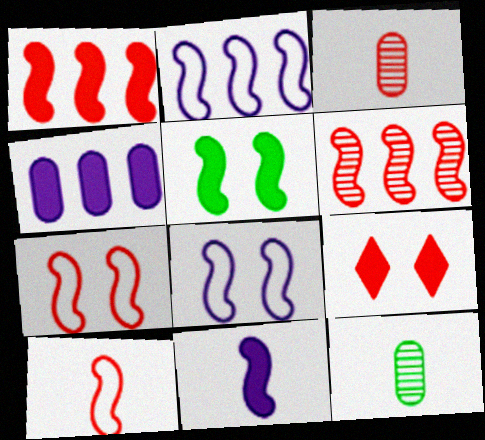[[1, 5, 11], 
[2, 9, 12]]